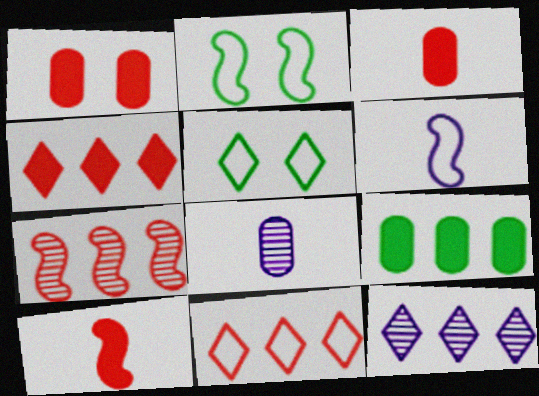[[1, 4, 10], 
[2, 3, 12], 
[2, 4, 8]]